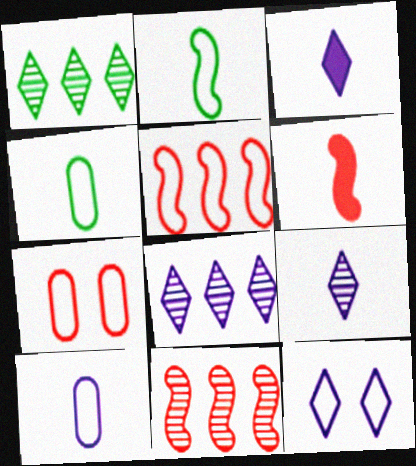[[3, 8, 12], 
[4, 5, 12], 
[4, 6, 9]]